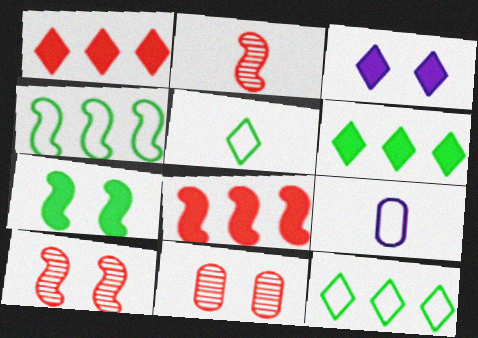[[6, 9, 10]]